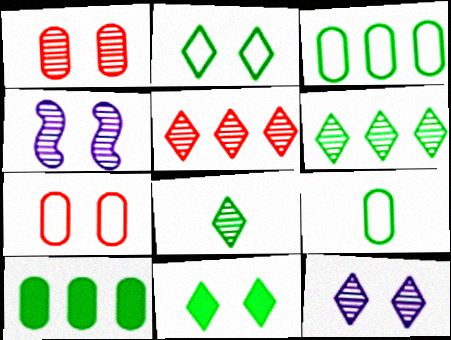[[4, 7, 11], 
[5, 8, 12]]